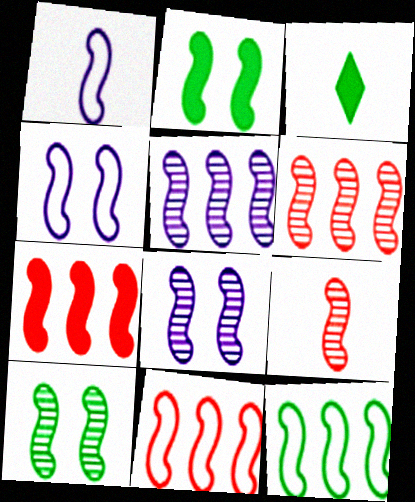[[1, 2, 6], 
[1, 7, 10], 
[5, 7, 12], 
[5, 9, 10], 
[6, 7, 11]]